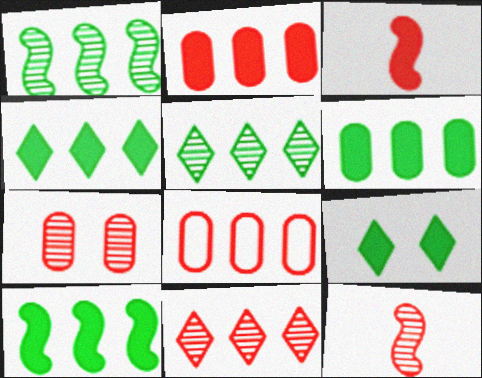[[4, 6, 10], 
[7, 11, 12]]